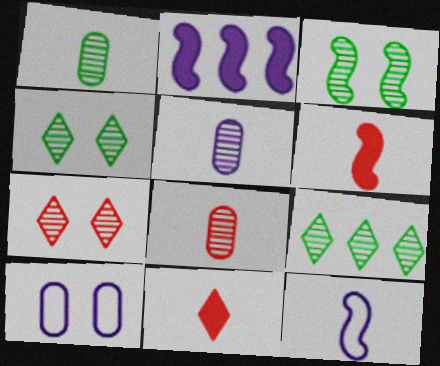[[1, 3, 9], 
[1, 5, 8], 
[1, 11, 12], 
[6, 9, 10]]